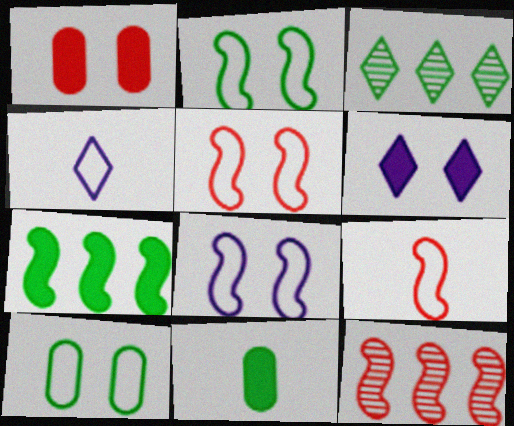[[2, 3, 11], 
[2, 5, 8]]